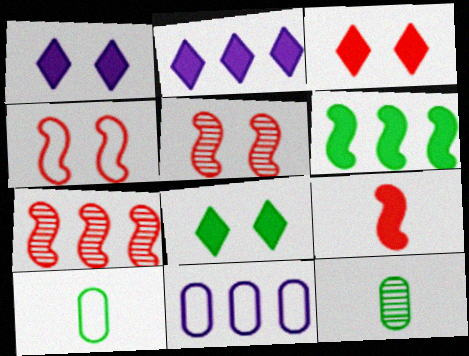[[1, 3, 8], 
[1, 7, 10], 
[2, 4, 12], 
[2, 5, 10], 
[4, 7, 9]]